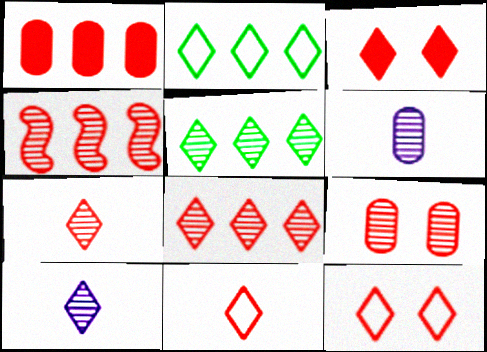[[2, 3, 10], 
[3, 8, 11], 
[4, 7, 9]]